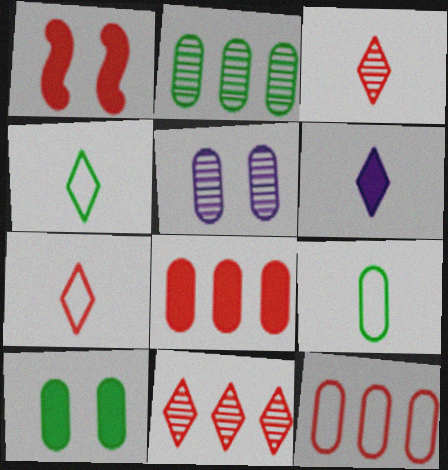[[1, 3, 12], 
[2, 9, 10], 
[3, 4, 6], 
[5, 8, 9]]